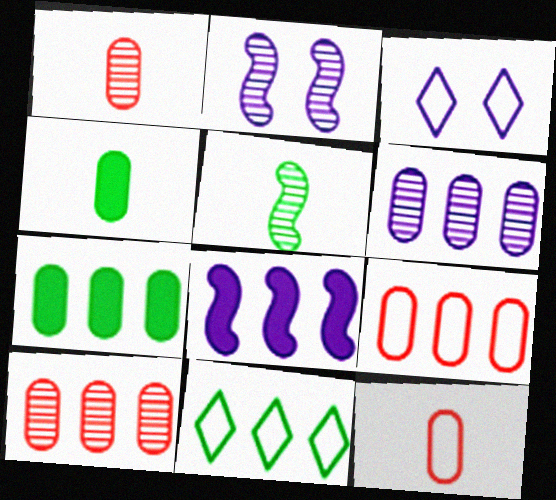[[6, 7, 9], 
[8, 10, 11]]